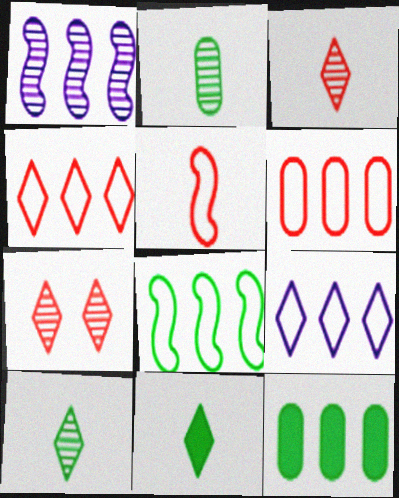[[1, 2, 7], 
[1, 4, 12], 
[6, 8, 9], 
[7, 9, 11]]